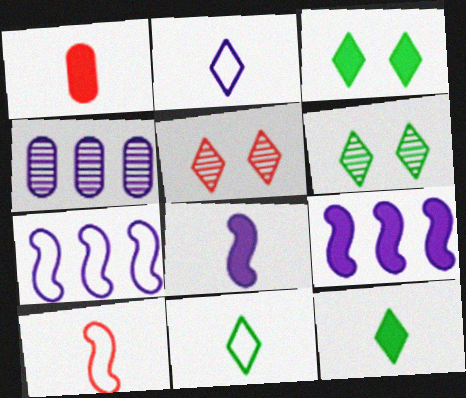[[1, 3, 9], 
[1, 6, 7], 
[1, 8, 12], 
[3, 4, 10]]